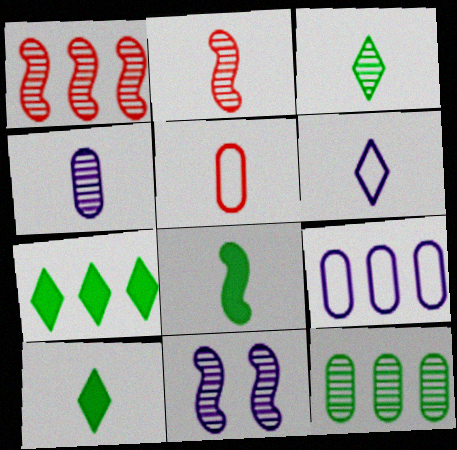[[1, 7, 9], 
[2, 3, 4], 
[5, 7, 11]]